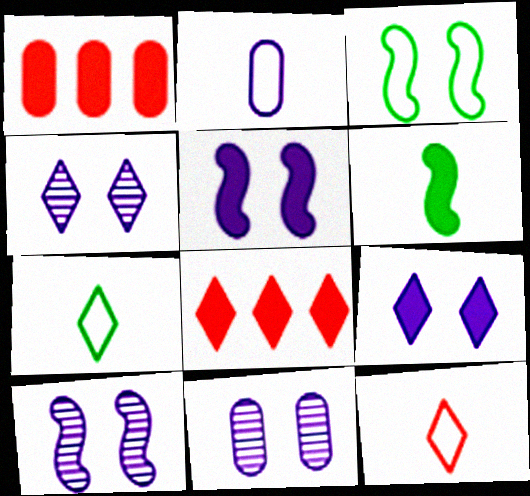[[1, 6, 9], 
[1, 7, 10], 
[4, 7, 8], 
[4, 10, 11]]